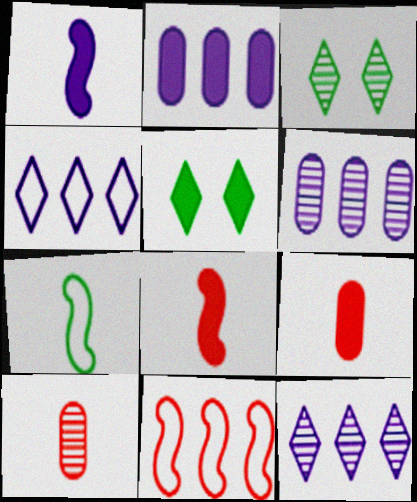[[2, 5, 8]]